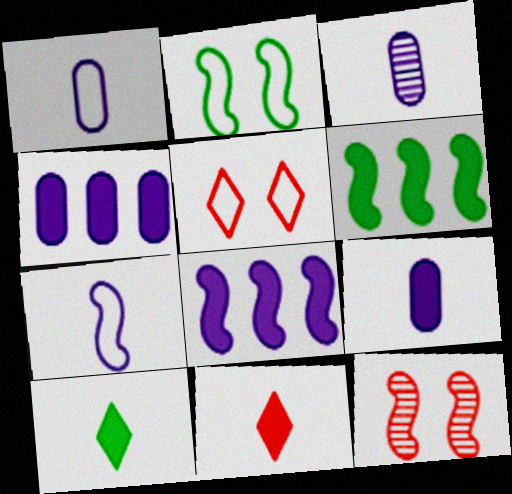[[1, 3, 9], 
[3, 5, 6], 
[6, 7, 12]]